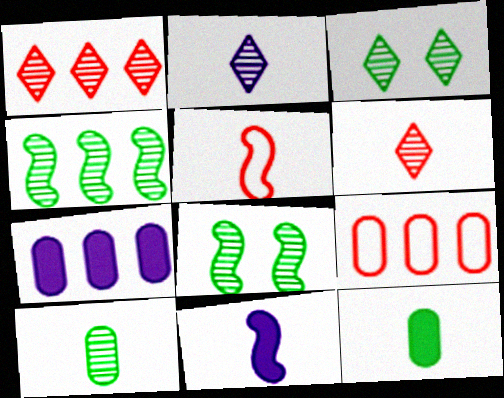[[1, 2, 3], 
[2, 5, 12], 
[3, 4, 10], 
[3, 5, 7], 
[3, 9, 11]]